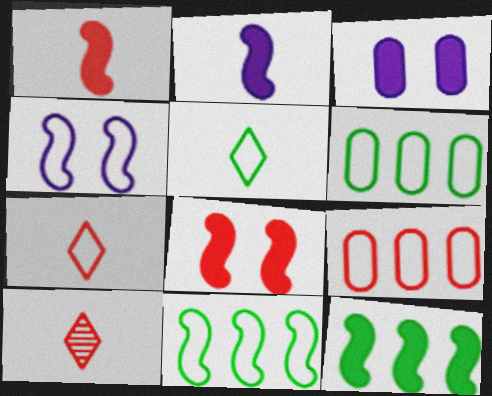[[2, 8, 12], 
[3, 10, 11], 
[4, 5, 9], 
[4, 6, 7], 
[8, 9, 10]]